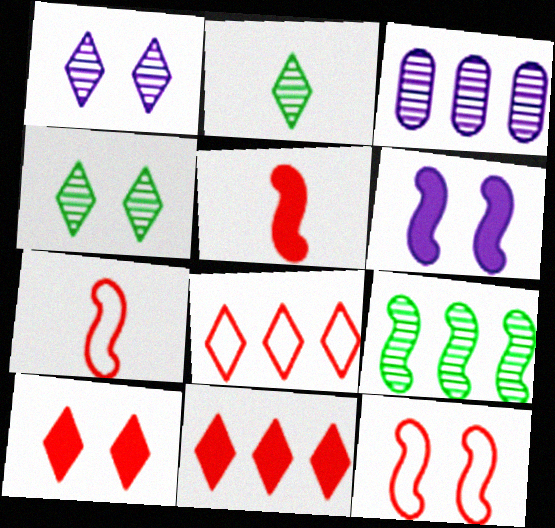[[6, 7, 9]]